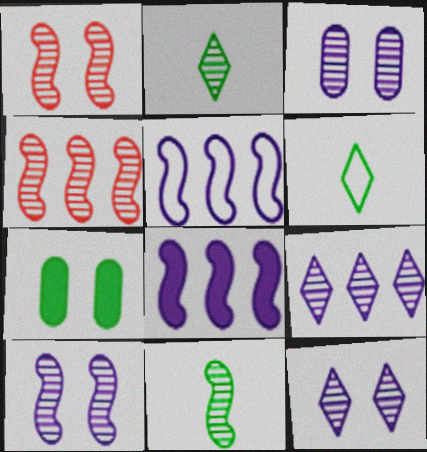[[2, 3, 4], 
[3, 10, 12], 
[4, 10, 11]]